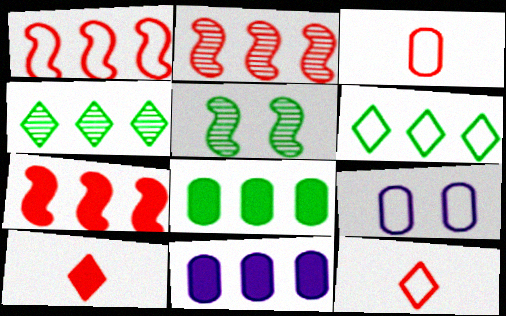[[1, 2, 7], 
[1, 4, 11], 
[2, 6, 11], 
[5, 11, 12]]